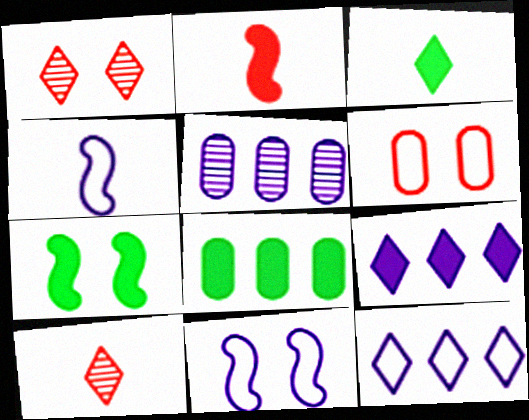[[1, 3, 12], 
[1, 4, 8], 
[3, 7, 8], 
[8, 10, 11]]